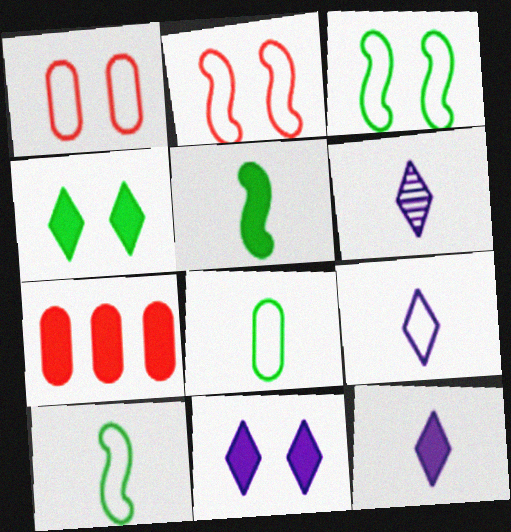[[3, 6, 7], 
[5, 7, 11], 
[6, 9, 12]]